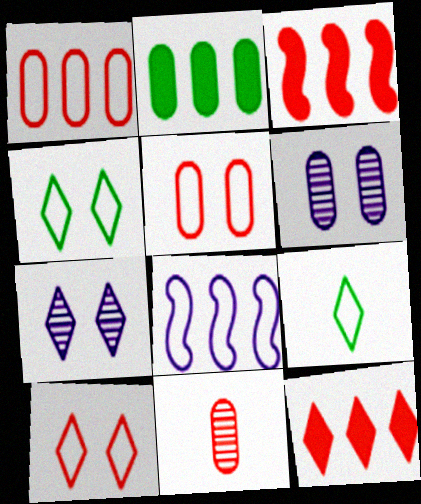[[3, 6, 9], 
[3, 10, 11], 
[5, 8, 9], 
[7, 9, 12]]